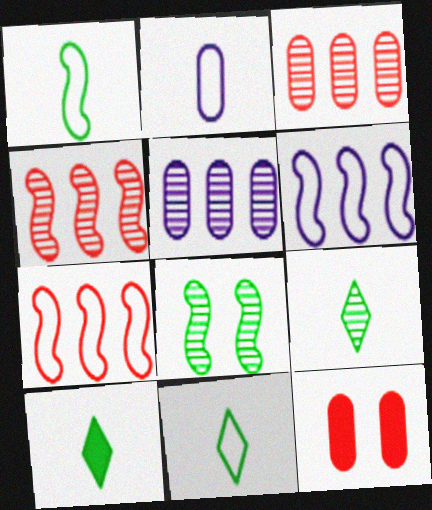[[6, 9, 12], 
[9, 10, 11]]